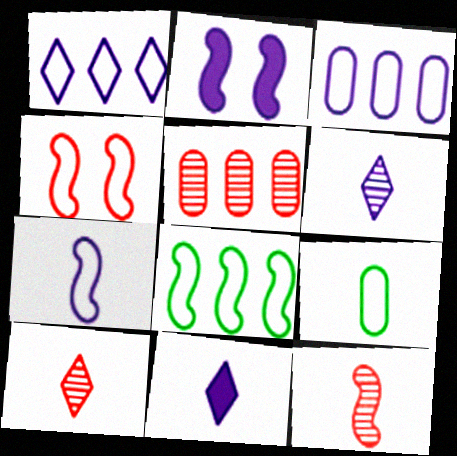[[1, 4, 9], 
[2, 3, 6], 
[2, 8, 12], 
[4, 7, 8], 
[9, 11, 12]]